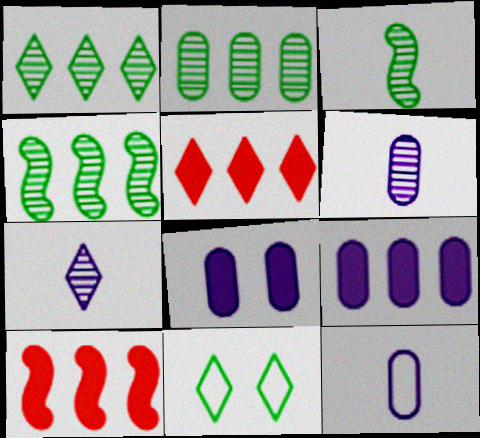[[1, 2, 4], 
[5, 7, 11], 
[6, 10, 11]]